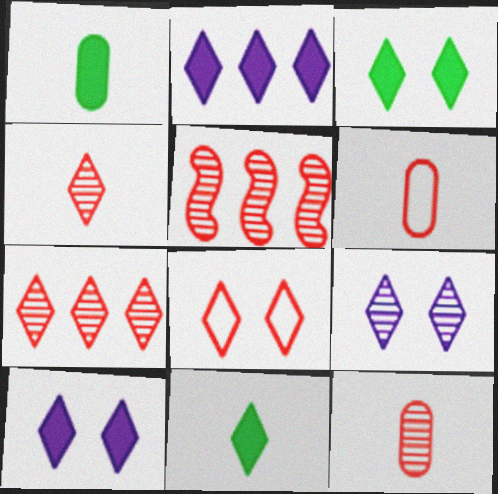[[3, 8, 9]]